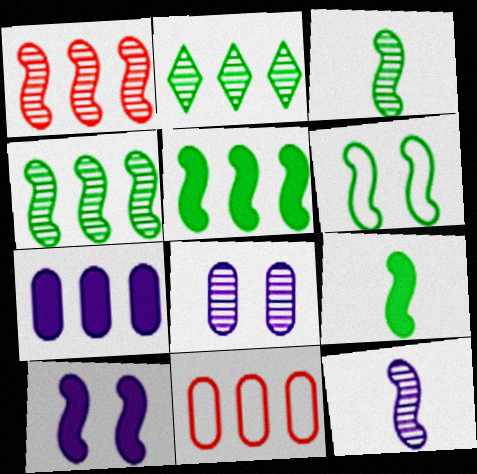[[3, 5, 6], 
[4, 6, 9]]